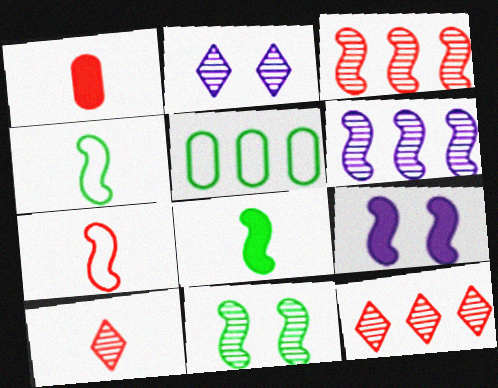[[1, 7, 10], 
[3, 4, 9], 
[5, 9, 10]]